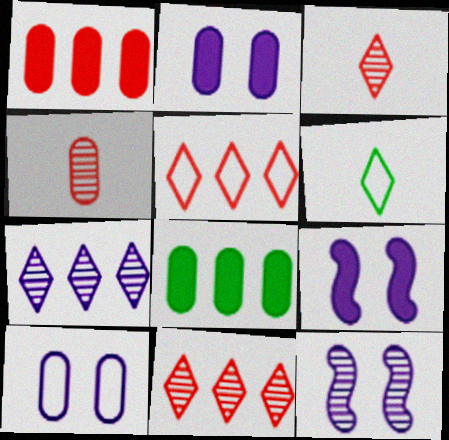[[1, 6, 12], 
[4, 8, 10]]